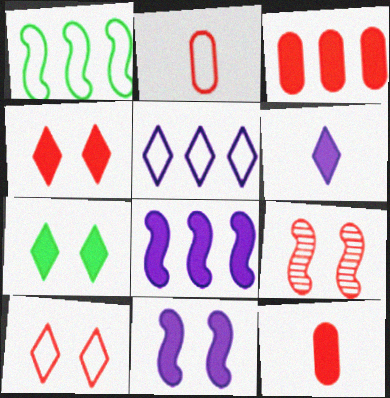[[7, 8, 12]]